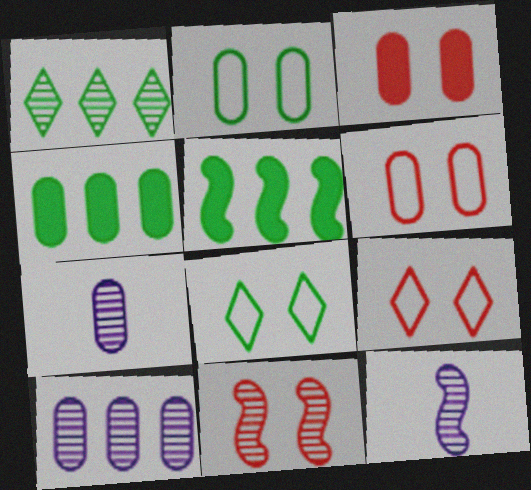[[1, 7, 11], 
[3, 9, 11], 
[4, 6, 7], 
[4, 9, 12], 
[5, 7, 9]]